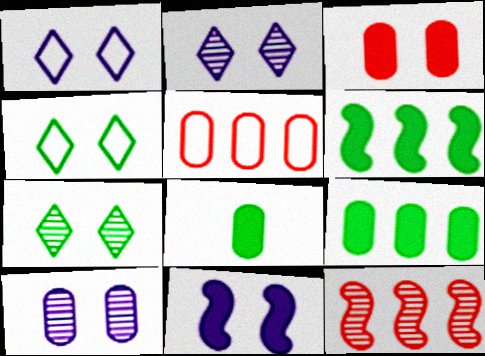[[1, 8, 12], 
[1, 10, 11], 
[5, 8, 10]]